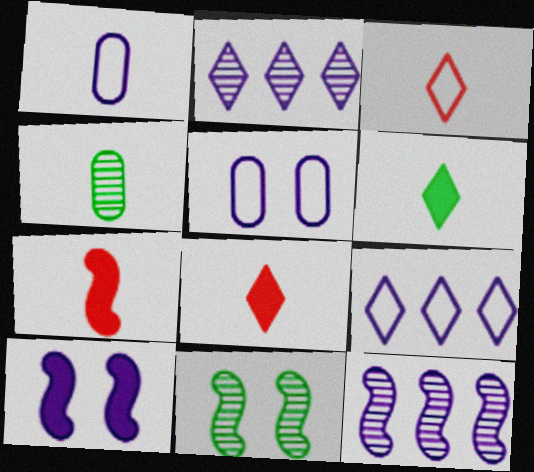[[1, 2, 10]]